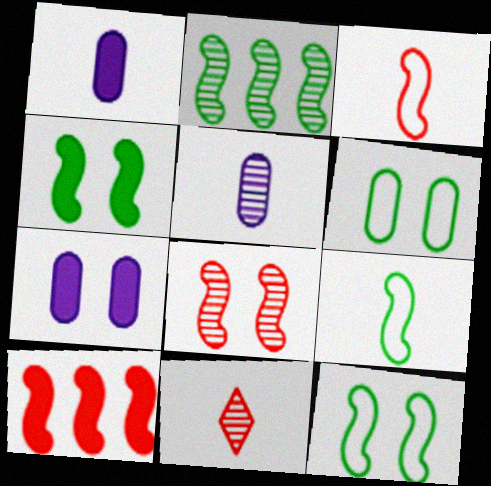[[1, 9, 11], 
[2, 4, 9], 
[3, 8, 10]]